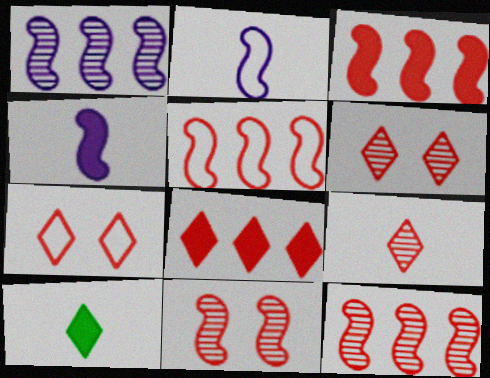[[3, 5, 12], 
[7, 8, 9]]